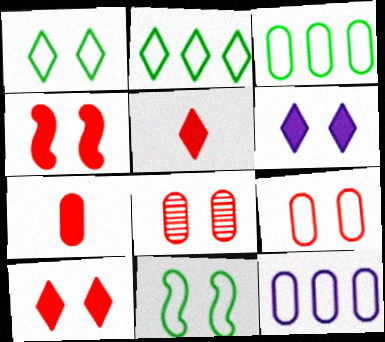[[6, 8, 11]]